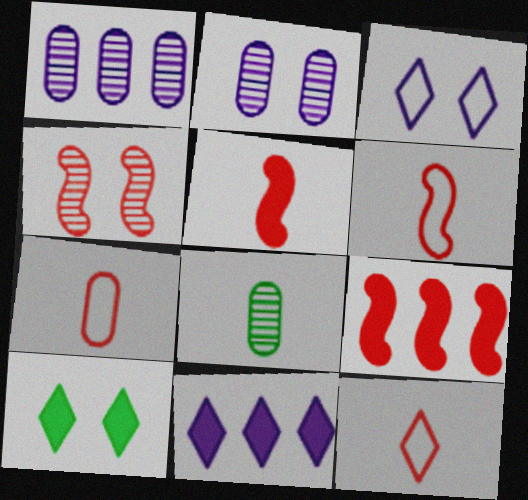[[1, 6, 10], 
[3, 8, 9], 
[4, 6, 9], 
[6, 7, 12]]